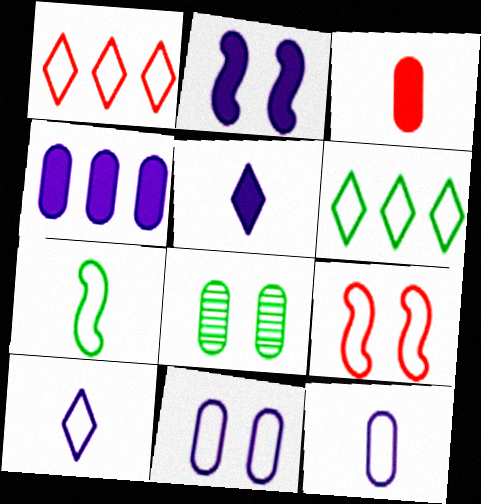[[1, 7, 11], 
[2, 4, 5], 
[6, 9, 12]]